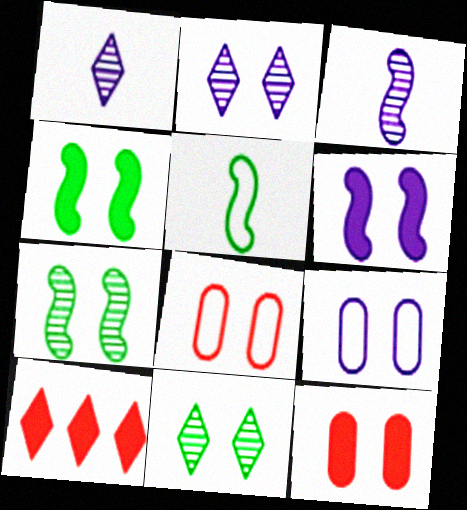[[2, 4, 8], 
[2, 6, 9], 
[6, 8, 11]]